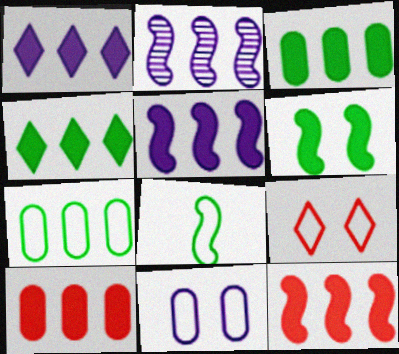[[1, 3, 12], 
[4, 5, 10]]